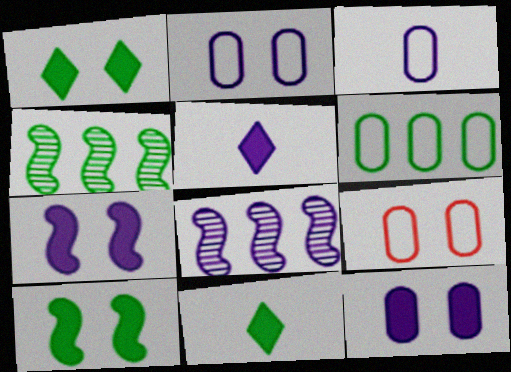[[2, 5, 8], 
[3, 6, 9], 
[4, 5, 9], 
[8, 9, 11]]